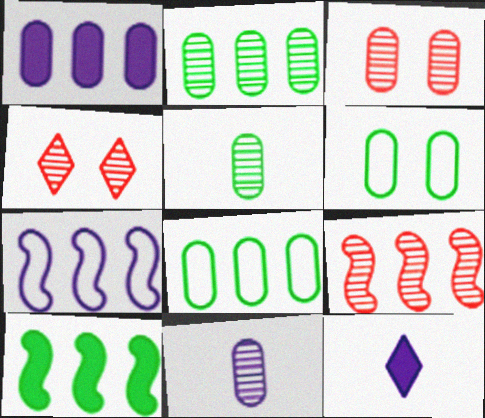[[2, 3, 11], 
[6, 9, 12], 
[7, 9, 10]]